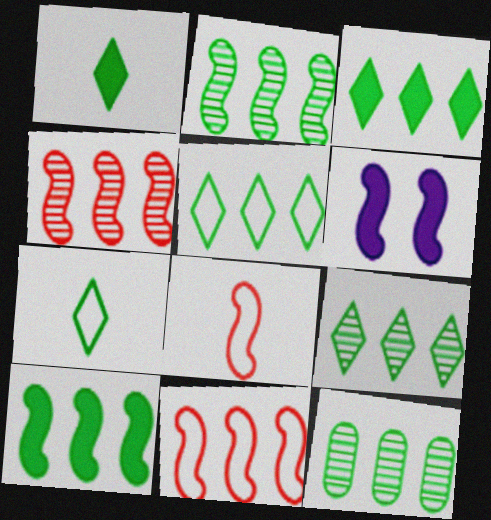[[2, 6, 8], 
[2, 9, 12], 
[3, 5, 9], 
[5, 10, 12]]